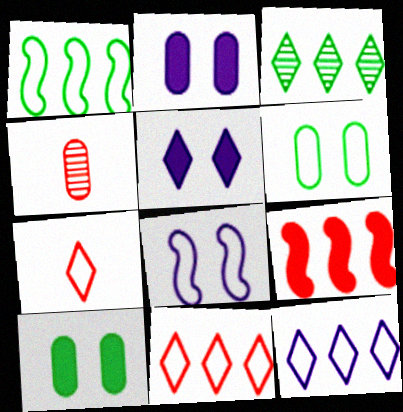[[1, 4, 5], 
[3, 5, 7]]